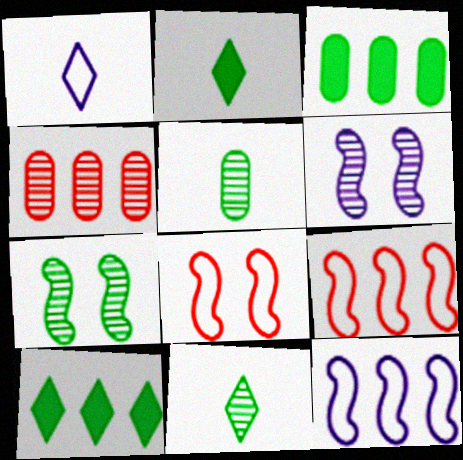[[4, 6, 11], 
[4, 10, 12]]